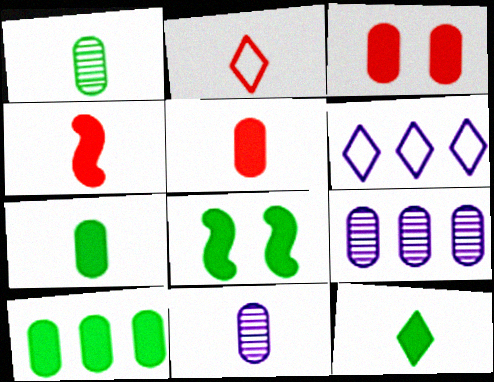[[2, 8, 9], 
[8, 10, 12]]